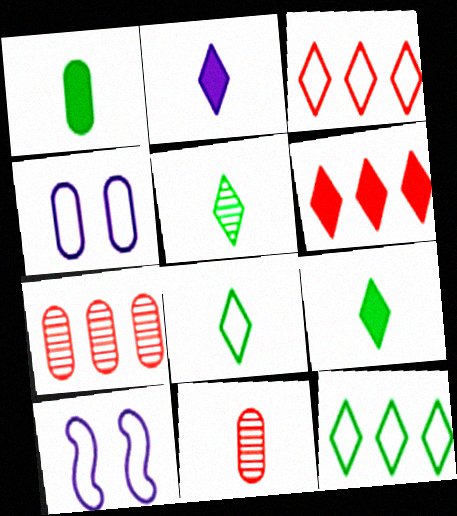[[1, 4, 7], 
[5, 8, 9], 
[7, 9, 10]]